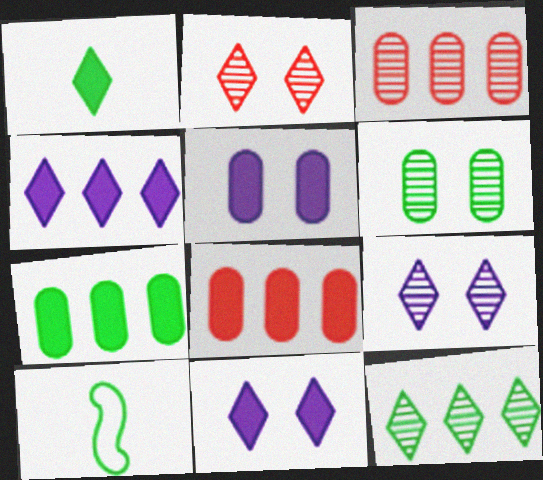[[3, 10, 11], 
[8, 9, 10]]